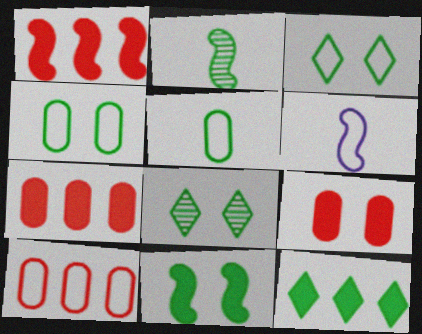[[2, 4, 12], 
[3, 6, 10], 
[4, 8, 11], 
[6, 7, 8]]